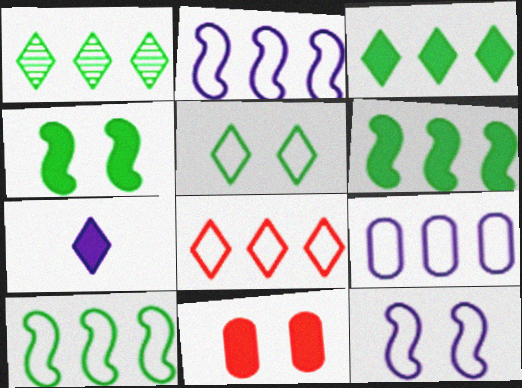[[6, 7, 11], 
[8, 9, 10]]